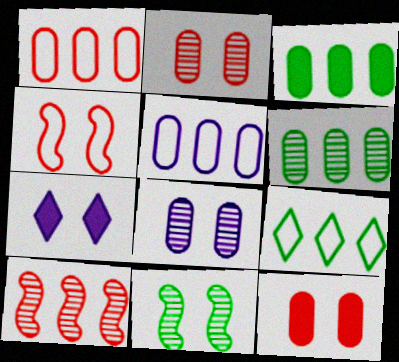[]